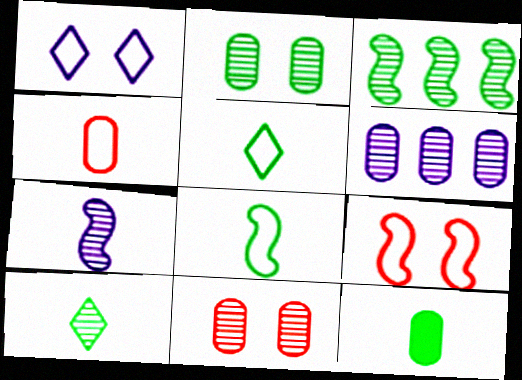[[2, 3, 10], 
[8, 10, 12]]